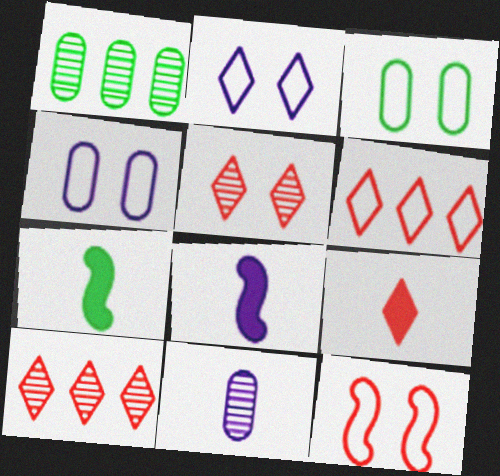[[2, 3, 12], 
[3, 8, 10], 
[4, 7, 10], 
[5, 6, 9]]